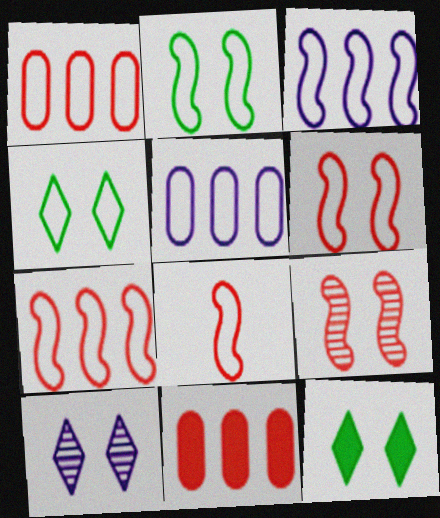[[2, 3, 8], 
[4, 5, 8], 
[6, 7, 8]]